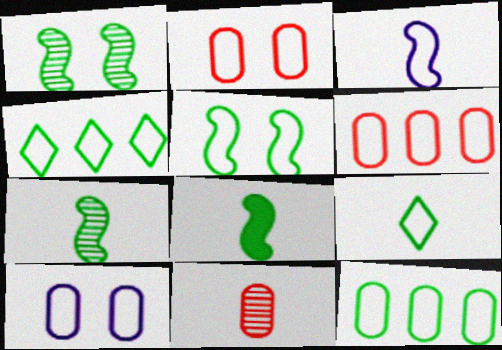[[2, 3, 4], 
[5, 9, 12]]